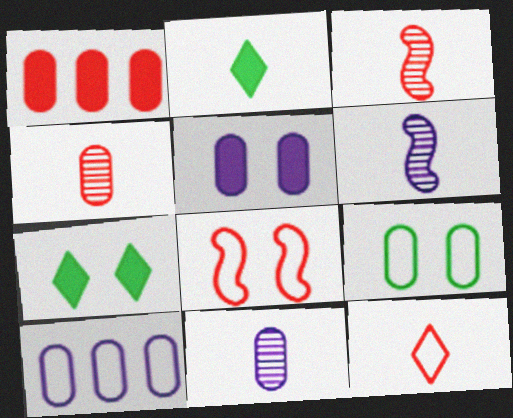[[1, 9, 11], 
[3, 7, 10], 
[5, 10, 11]]